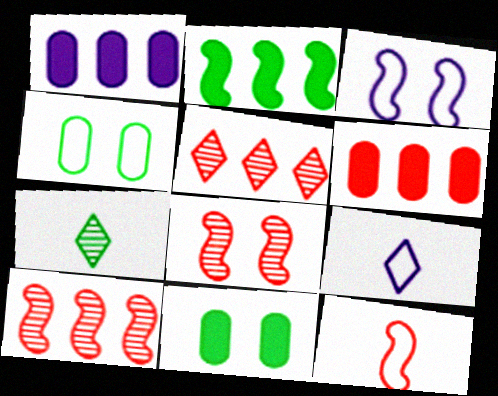[[2, 4, 7], 
[3, 6, 7], 
[9, 10, 11]]